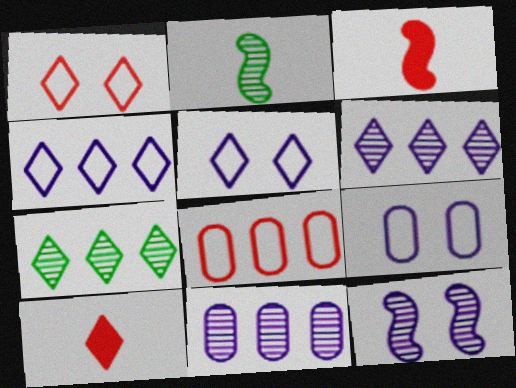[[3, 7, 9], 
[5, 7, 10]]